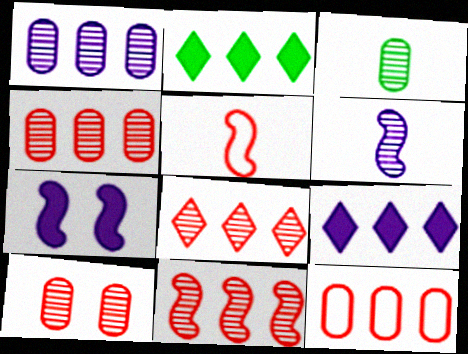[[1, 3, 10], 
[4, 8, 11]]